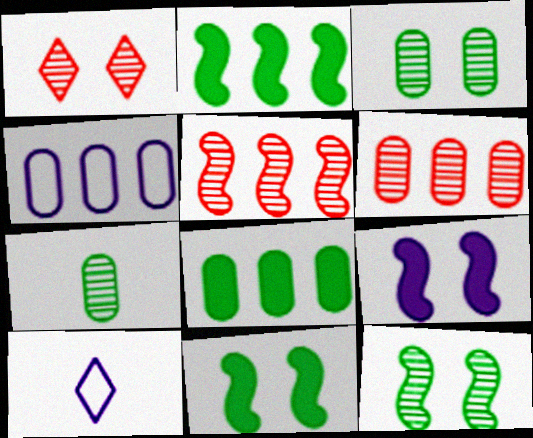[[4, 6, 8], 
[6, 10, 11]]